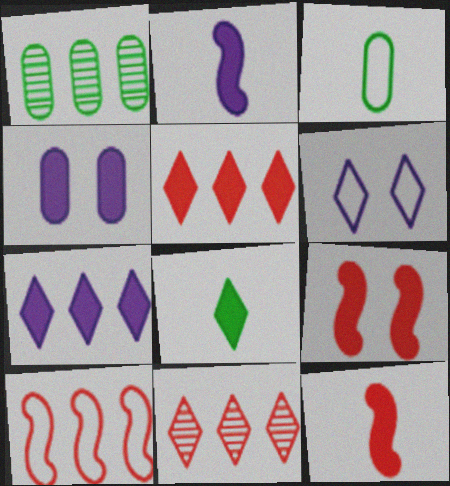[[1, 6, 12], 
[1, 7, 10], 
[2, 4, 7], 
[3, 6, 10], 
[6, 8, 11]]